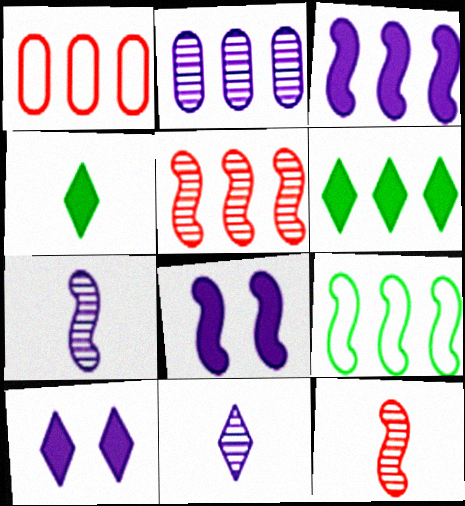[[3, 5, 9], 
[8, 9, 12]]